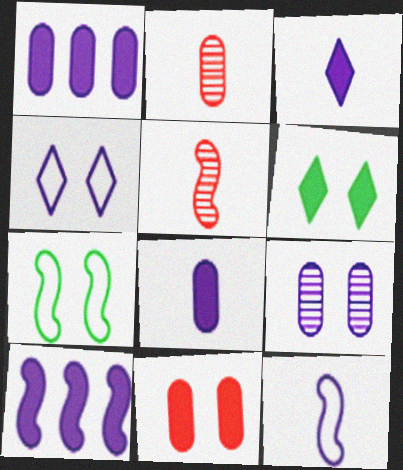[[5, 7, 10]]